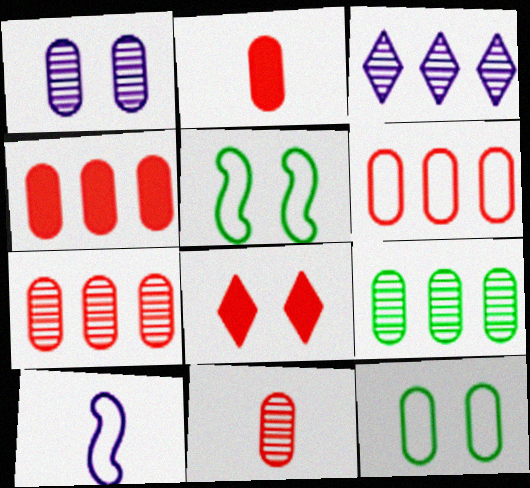[[1, 5, 8], 
[1, 9, 11], 
[2, 3, 5], 
[4, 6, 7], 
[8, 9, 10]]